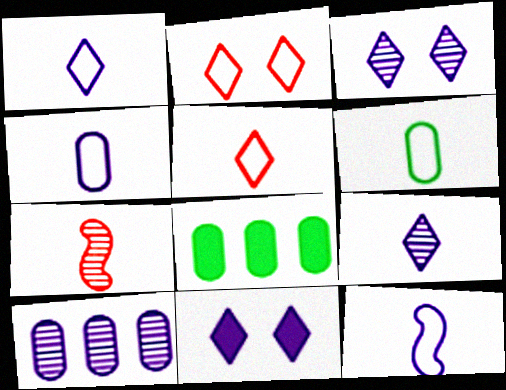[[1, 4, 12], 
[5, 6, 12], 
[10, 11, 12]]